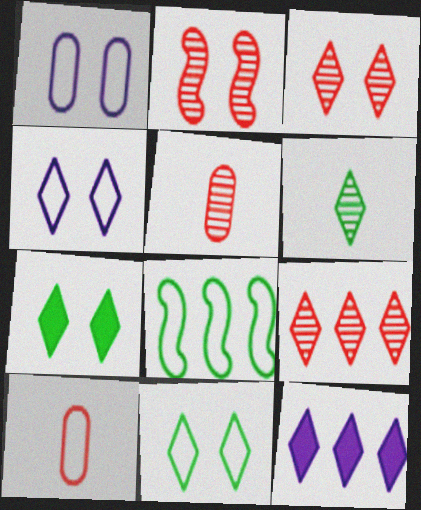[[1, 2, 7], 
[2, 5, 9], 
[3, 4, 7], 
[4, 8, 10]]